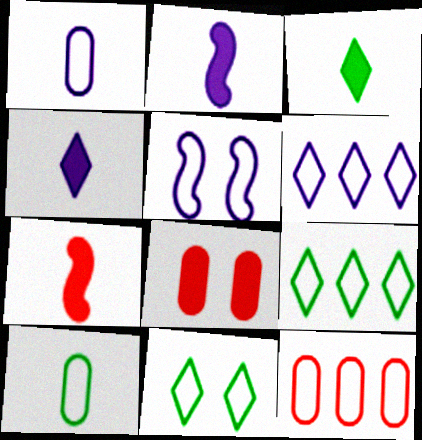[[1, 5, 6]]